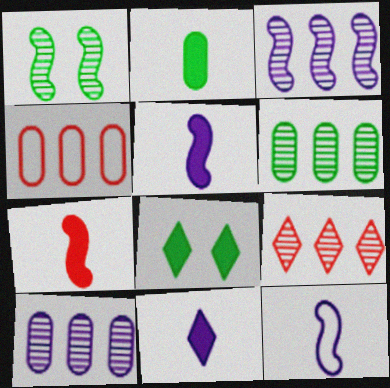[[1, 4, 11], 
[2, 7, 11], 
[3, 6, 9]]